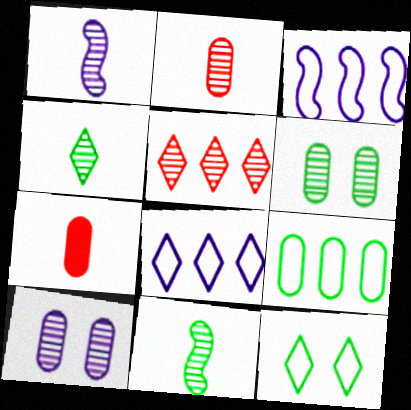[[1, 2, 4], 
[1, 5, 6], 
[5, 10, 11], 
[7, 9, 10]]